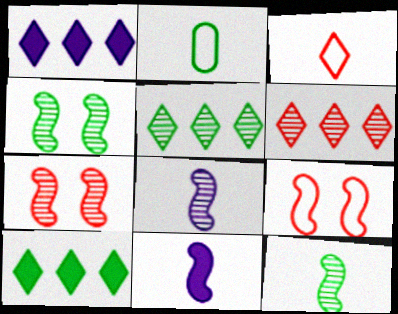[[1, 2, 7], 
[2, 4, 10]]